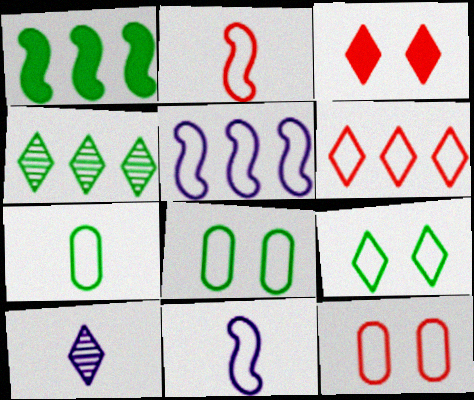[[1, 10, 12], 
[2, 6, 12], 
[6, 8, 11]]